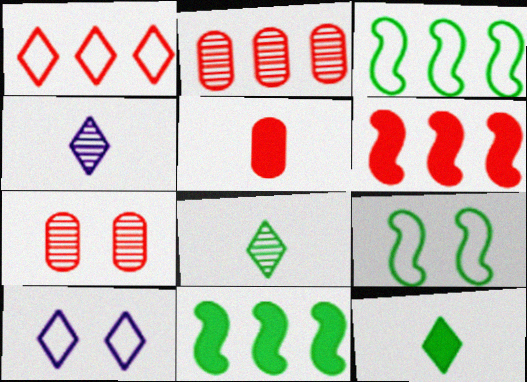[[1, 2, 6]]